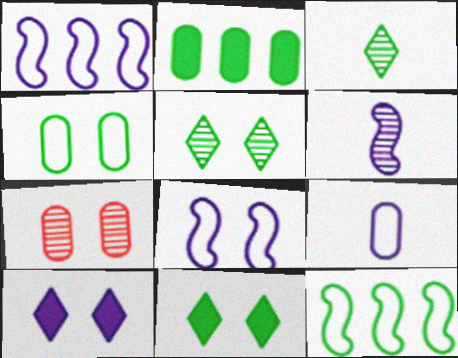[[2, 7, 9], 
[7, 8, 11]]